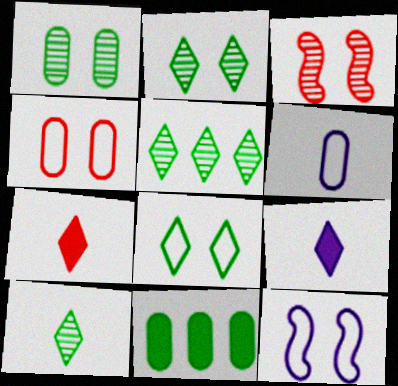[[2, 5, 10], 
[4, 8, 12]]